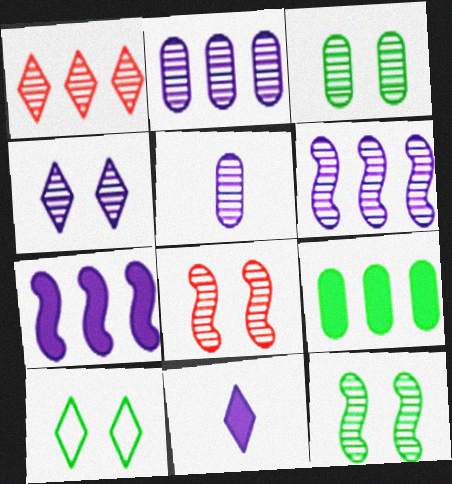[[1, 5, 12], 
[1, 10, 11], 
[3, 4, 8], 
[4, 5, 6]]